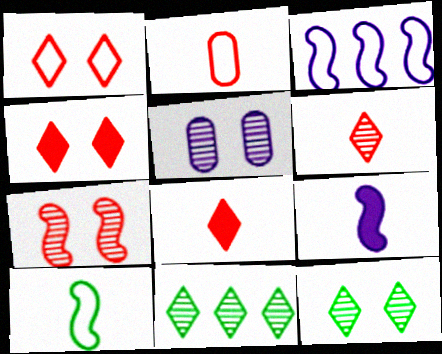[[5, 7, 12]]